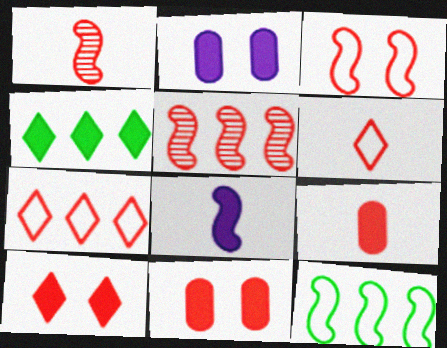[[1, 6, 9], 
[1, 7, 11], 
[4, 8, 11], 
[5, 6, 11]]